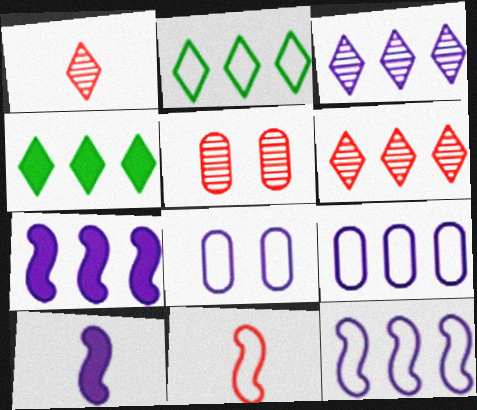[[2, 5, 10], 
[2, 8, 11], 
[3, 7, 9], 
[3, 8, 10]]